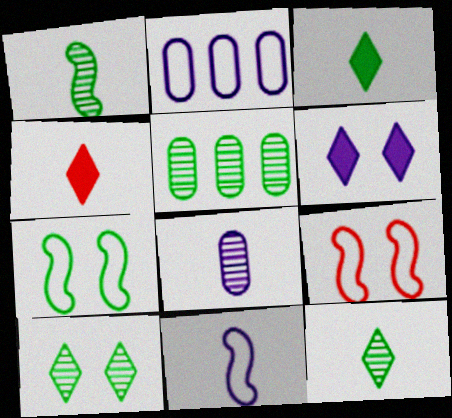[[1, 5, 10], 
[3, 5, 7]]